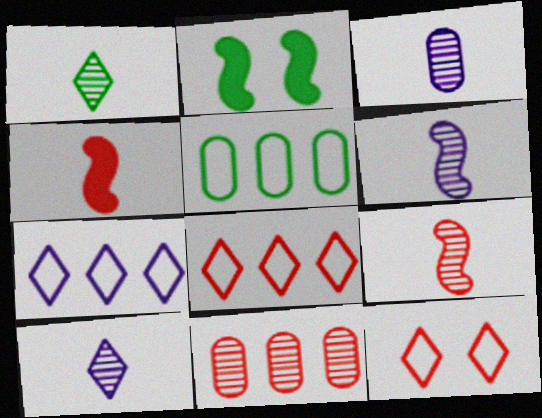[[1, 2, 5], 
[1, 3, 9], 
[2, 3, 8], 
[3, 6, 10], 
[4, 11, 12]]